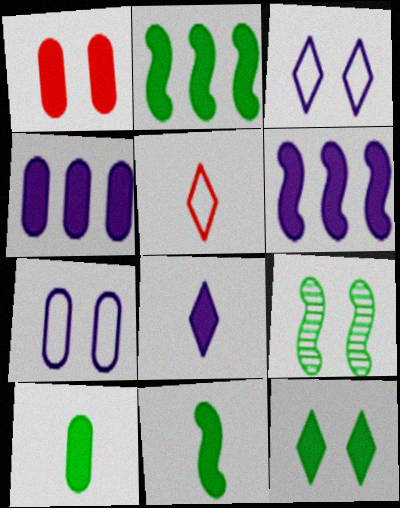[[1, 2, 8], 
[1, 3, 9], 
[1, 4, 10], 
[2, 10, 12], 
[4, 5, 9]]